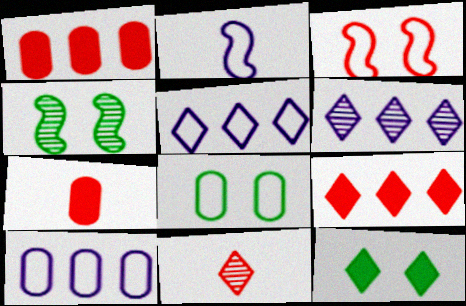[[1, 3, 11], 
[4, 5, 7], 
[4, 8, 12], 
[5, 11, 12]]